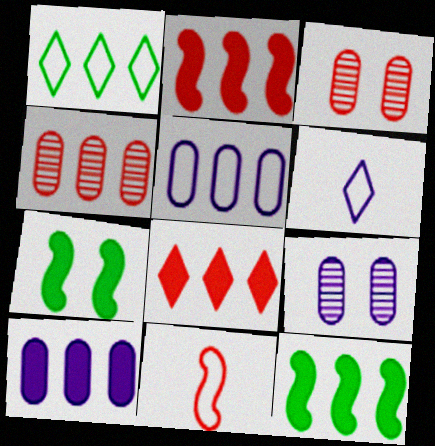[[3, 6, 12], 
[3, 8, 11], 
[4, 6, 7], 
[8, 10, 12]]